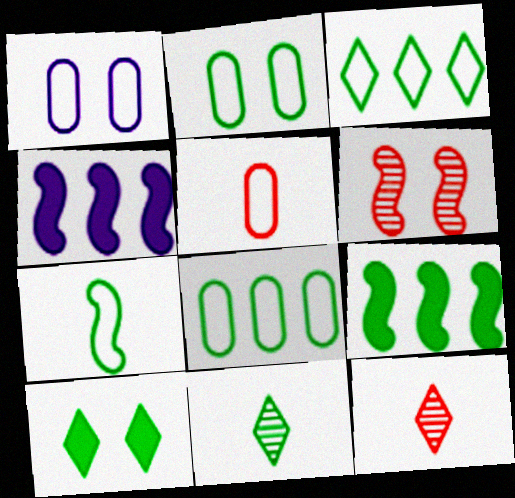[[1, 5, 8], 
[1, 6, 10], 
[1, 9, 12], 
[2, 3, 7], 
[2, 4, 12], 
[2, 9, 11], 
[3, 10, 11], 
[4, 6, 7]]